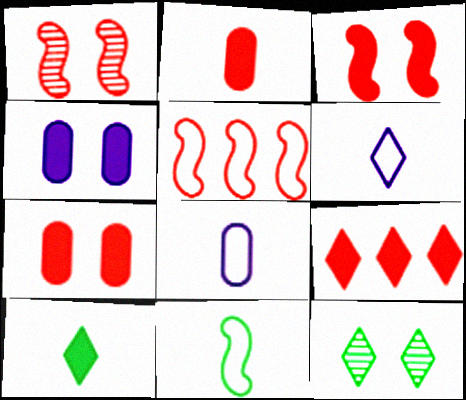[[2, 3, 9], 
[6, 9, 12]]